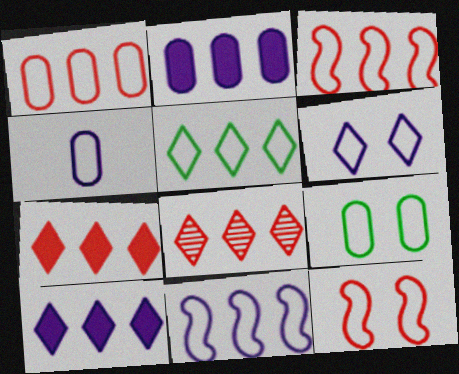[[1, 4, 9], 
[1, 5, 11], 
[4, 5, 12], 
[4, 6, 11], 
[5, 8, 10], 
[6, 9, 12]]